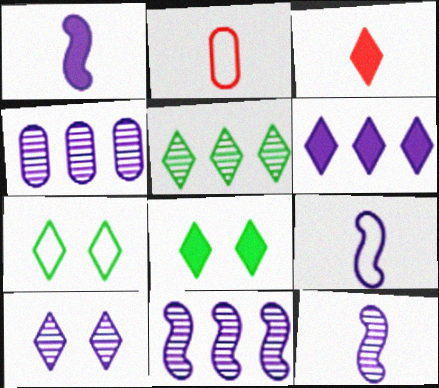[[1, 9, 12], 
[2, 8, 11], 
[3, 6, 8], 
[4, 10, 12]]